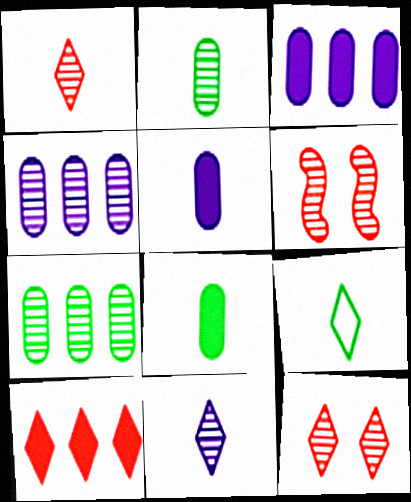[[3, 6, 9], 
[6, 7, 11]]